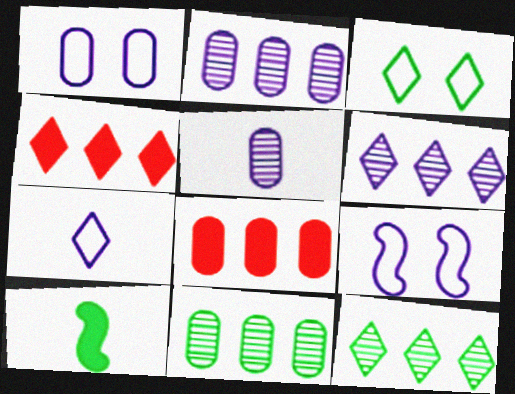[[3, 10, 11]]